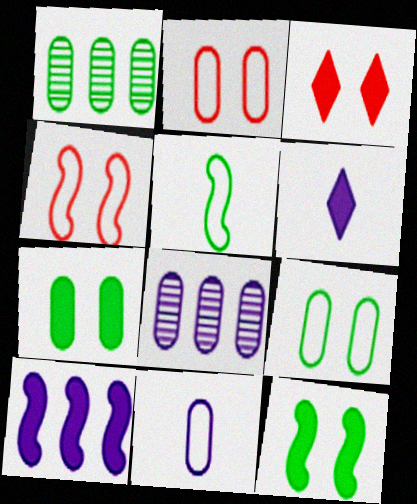[[1, 4, 6], 
[3, 5, 8]]